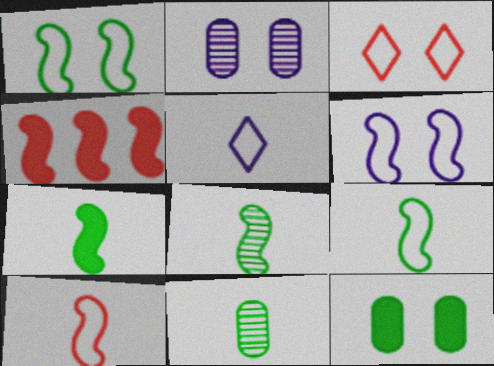[[4, 6, 8], 
[7, 8, 9]]